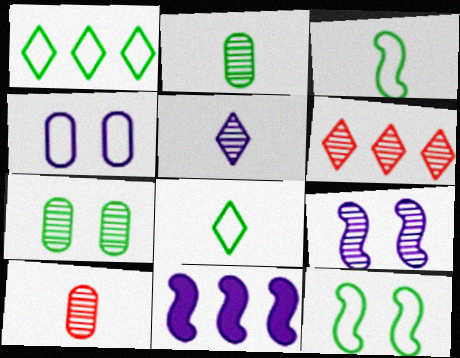[[2, 6, 9], 
[4, 5, 11]]